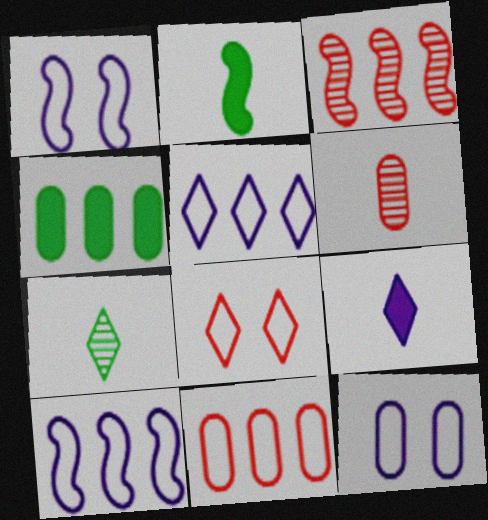[[1, 2, 3], 
[3, 4, 5], 
[4, 6, 12]]